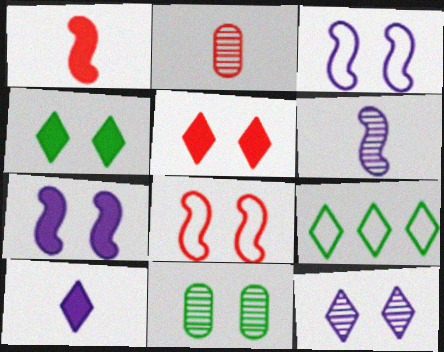[[2, 7, 9], 
[3, 5, 11]]